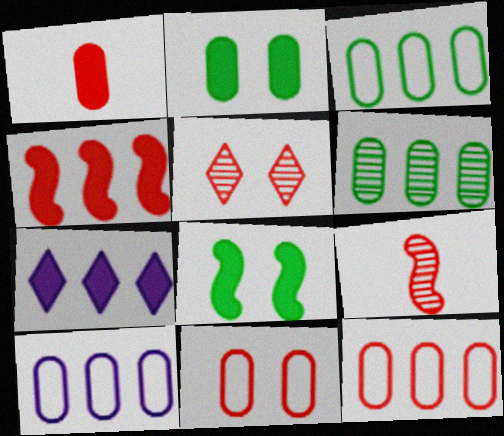[[1, 7, 8], 
[3, 10, 12]]